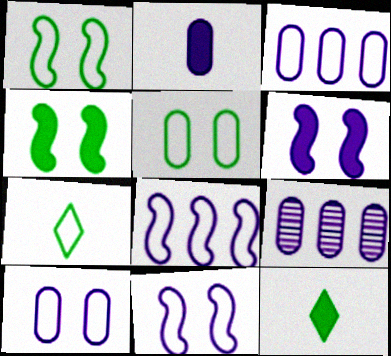[[2, 9, 10]]